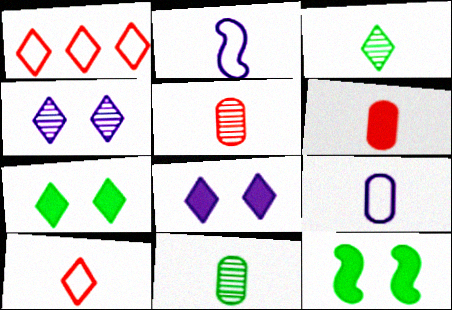[[1, 3, 8], 
[2, 3, 6], 
[6, 9, 11]]